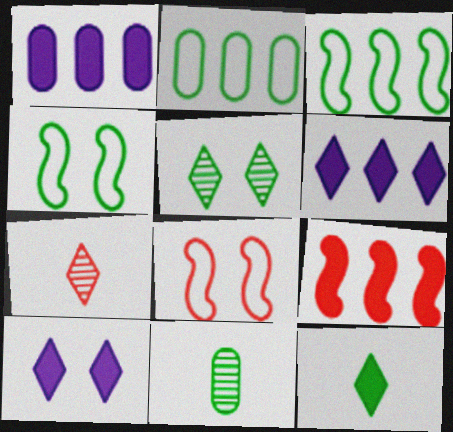[[1, 4, 7], 
[6, 8, 11]]